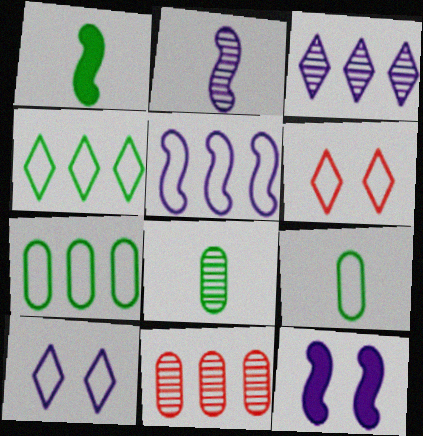[[1, 10, 11], 
[2, 5, 12], 
[5, 6, 9]]